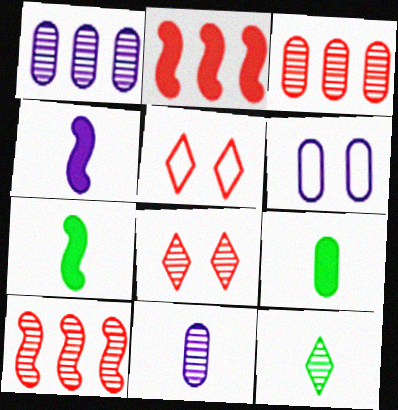[[1, 5, 7], 
[2, 6, 12], 
[3, 6, 9]]